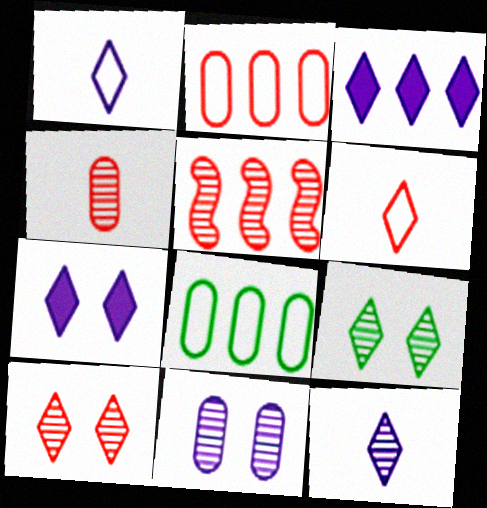[[3, 5, 8], 
[3, 6, 9], 
[4, 5, 10]]